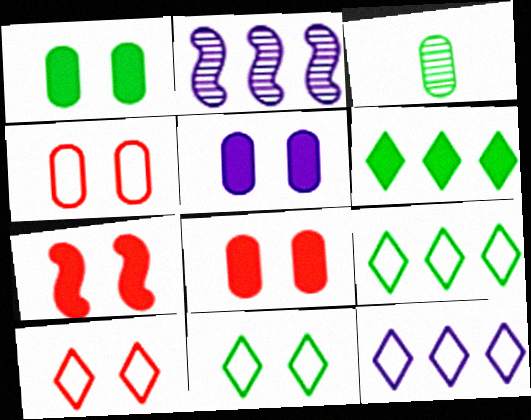[[1, 5, 8], 
[3, 7, 12]]